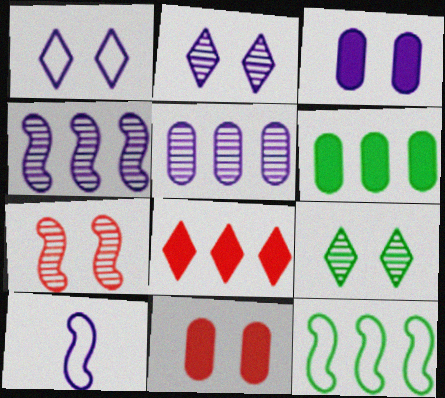[[5, 8, 12]]